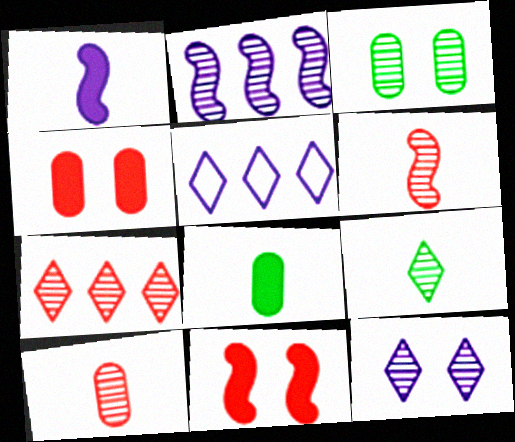[[7, 9, 12]]